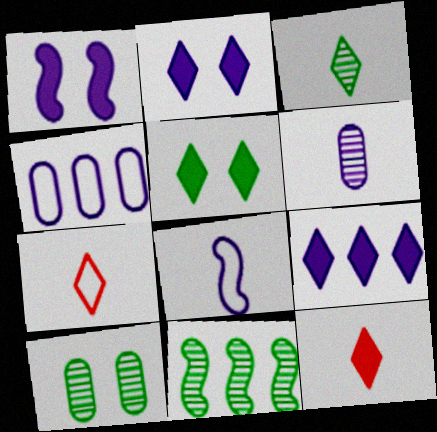[[3, 10, 11], 
[5, 9, 12]]